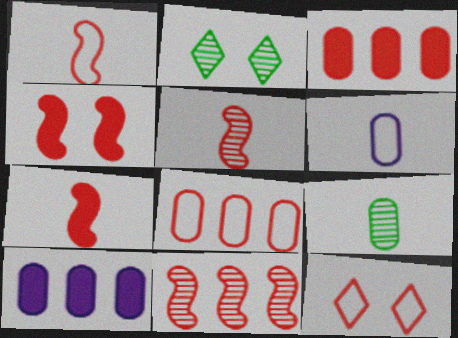[[1, 2, 10], 
[1, 4, 11], 
[1, 5, 7], 
[1, 8, 12], 
[3, 5, 12]]